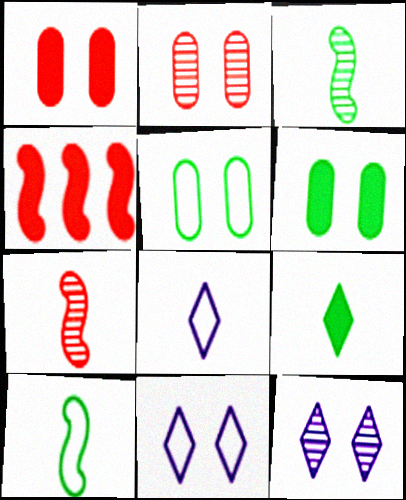[]